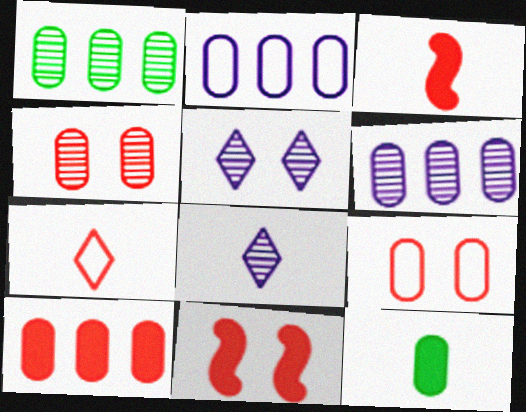[[1, 2, 10], 
[2, 4, 12], 
[6, 9, 12]]